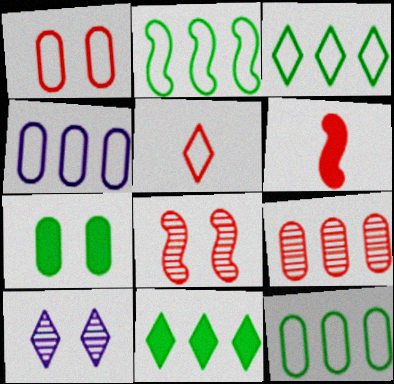[[2, 3, 12], 
[5, 10, 11], 
[6, 10, 12]]